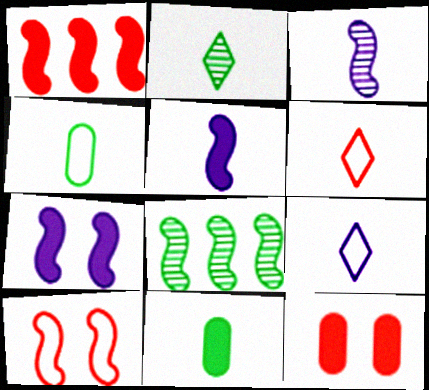[[3, 6, 11], 
[5, 8, 10], 
[8, 9, 12]]